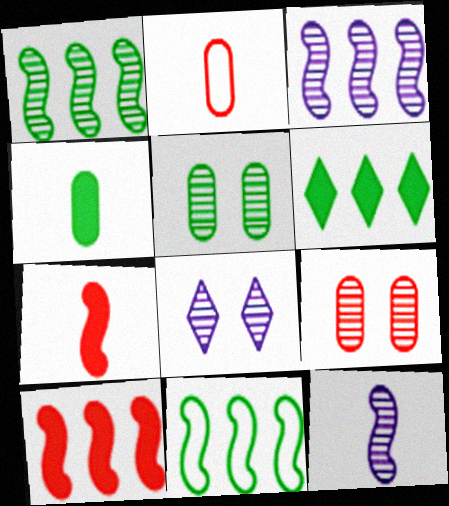[[3, 10, 11]]